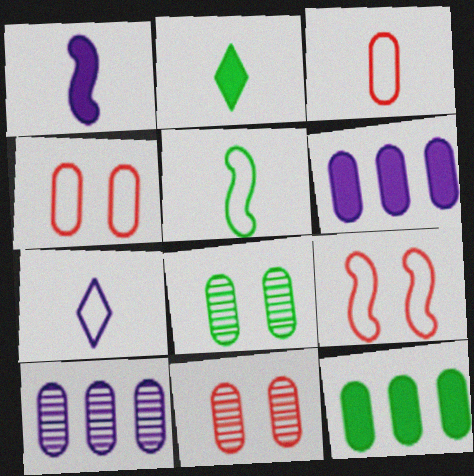[[2, 9, 10], 
[3, 5, 7], 
[3, 6, 8]]